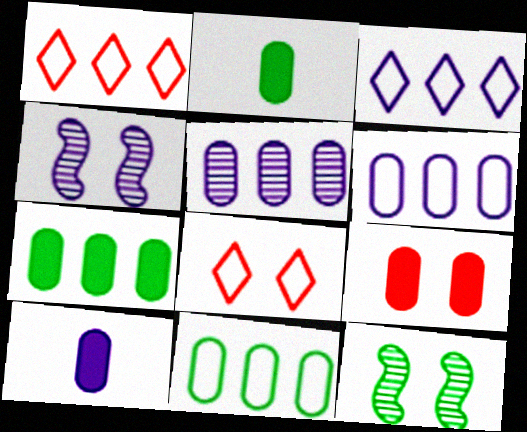[[1, 2, 4], 
[1, 10, 12], 
[3, 4, 10], 
[7, 9, 10]]